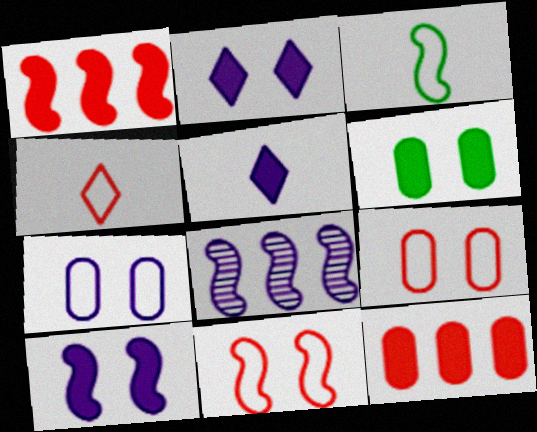[[1, 5, 6], 
[4, 6, 8], 
[5, 7, 8]]